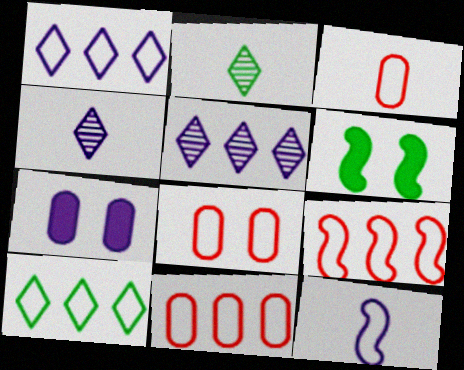[[2, 7, 9], 
[3, 5, 6], 
[3, 8, 11], 
[4, 6, 11], 
[5, 7, 12], 
[8, 10, 12]]